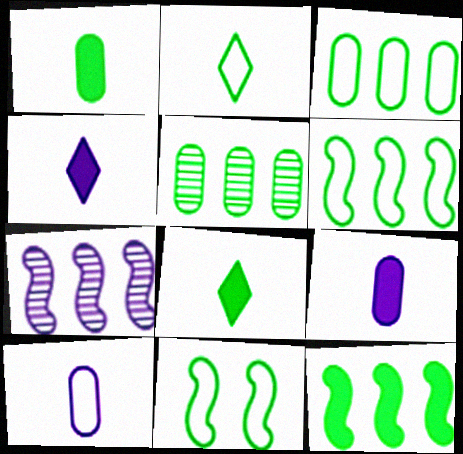[[2, 3, 11], 
[5, 8, 11]]